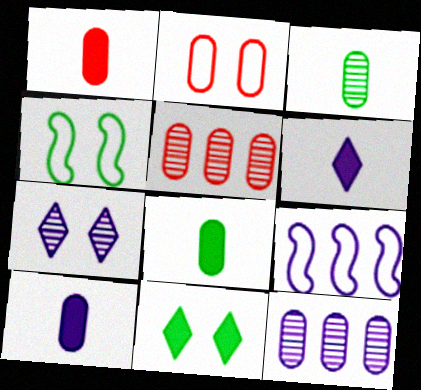[[1, 2, 5], 
[1, 8, 10], 
[2, 8, 12], 
[4, 5, 6], 
[7, 9, 10]]